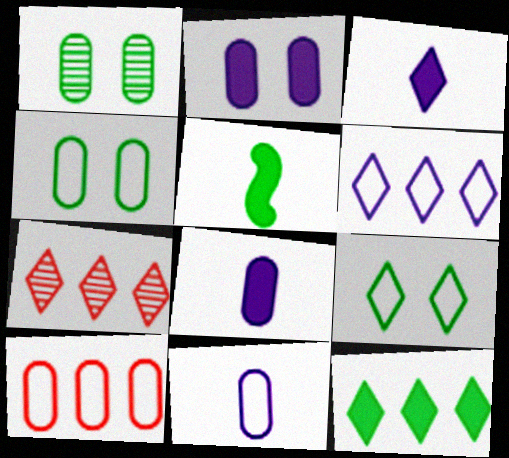[[1, 8, 10], 
[3, 7, 9], 
[4, 10, 11], 
[6, 7, 12]]